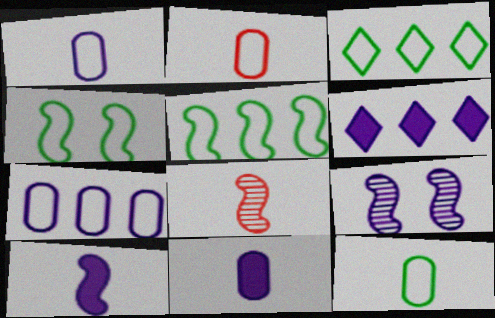[[1, 2, 12], 
[1, 6, 9], 
[3, 4, 12]]